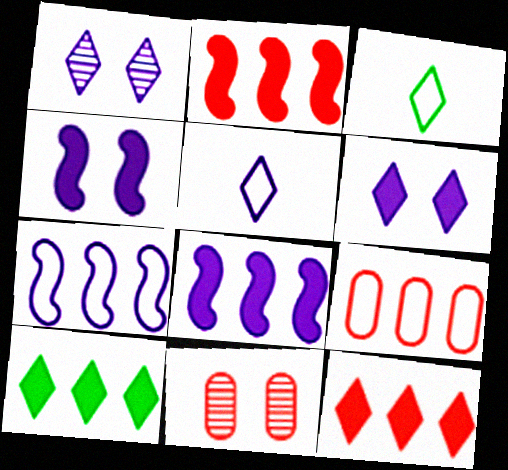[[1, 3, 12], 
[3, 8, 11]]